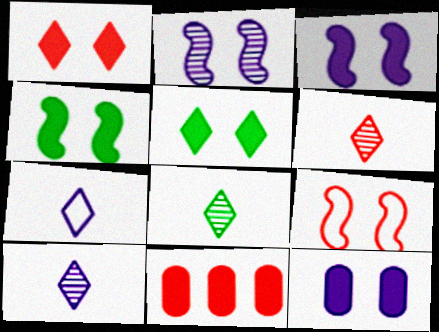[[1, 4, 12], 
[2, 4, 9], 
[6, 8, 10], 
[6, 9, 11]]